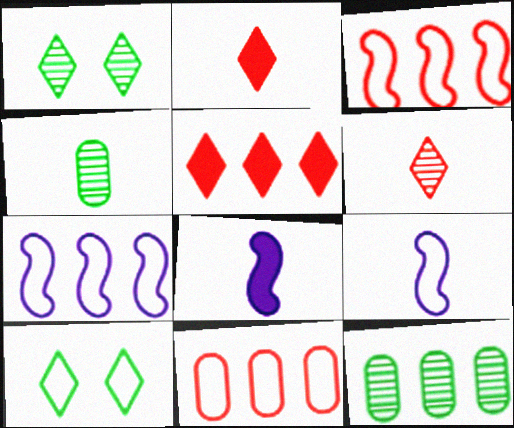[[1, 8, 11], 
[2, 4, 9], 
[5, 7, 12], 
[9, 10, 11]]